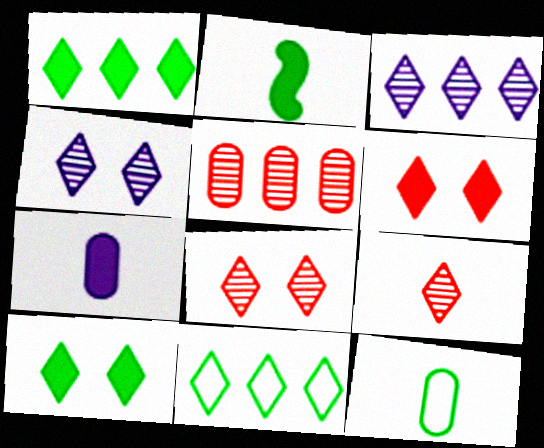[]